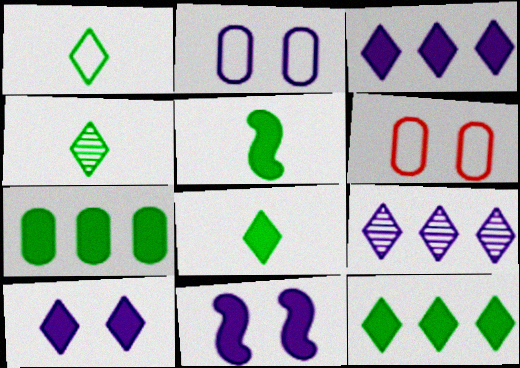[[1, 4, 8], 
[5, 6, 9]]